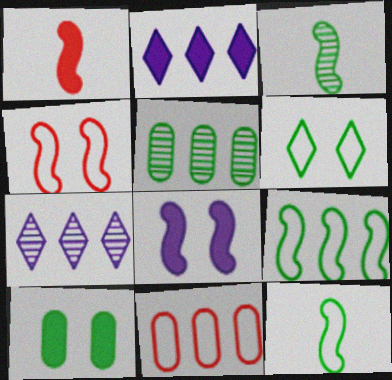[[1, 2, 10]]